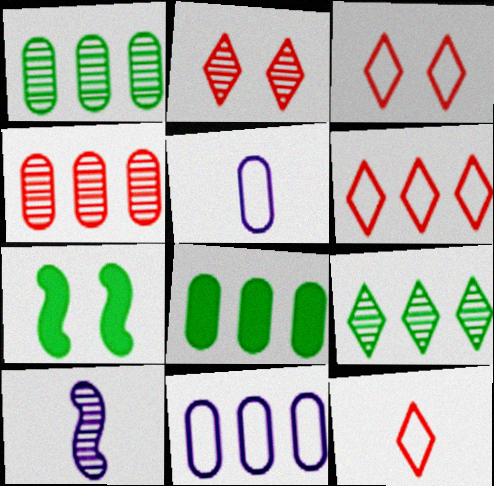[[1, 2, 10], 
[3, 6, 12], 
[3, 8, 10], 
[4, 8, 11]]